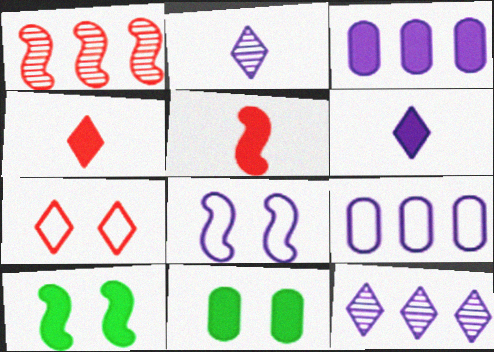[[2, 3, 8], 
[3, 4, 10]]